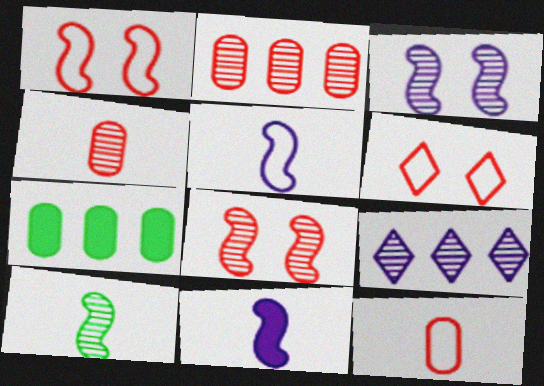[]